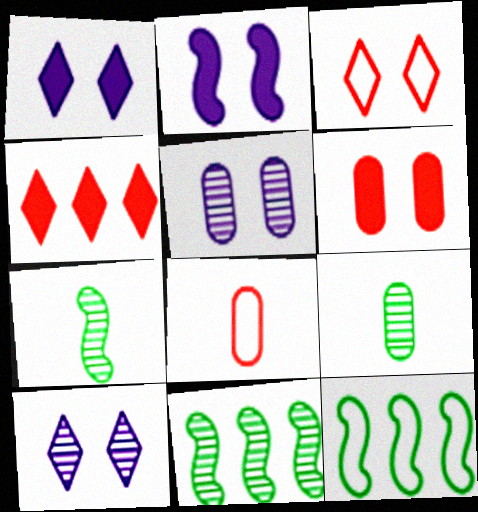[[1, 8, 11]]